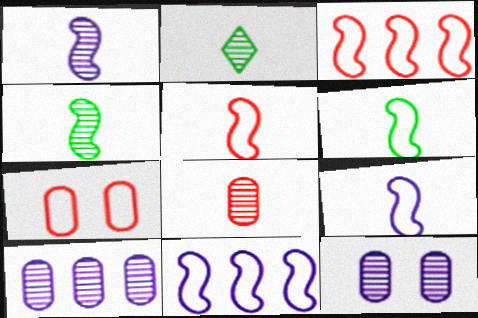[[1, 2, 8], 
[5, 6, 9]]